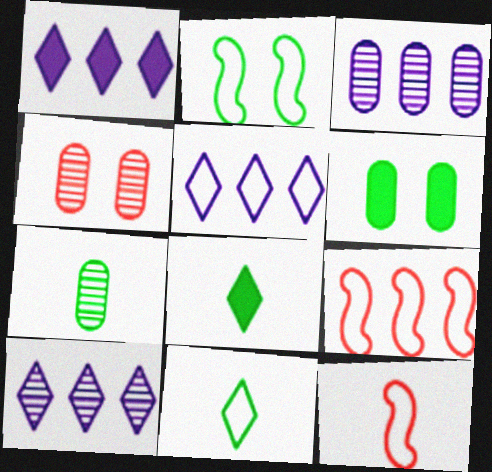[[1, 5, 10], 
[3, 4, 7], 
[6, 10, 12]]